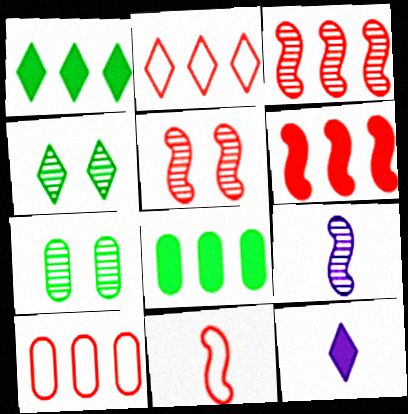[[2, 4, 12], 
[5, 6, 11]]